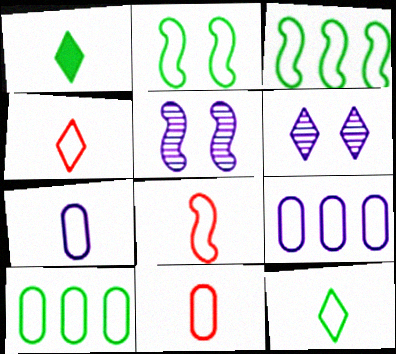[[2, 4, 9], 
[2, 10, 12], 
[4, 8, 11], 
[7, 8, 12]]